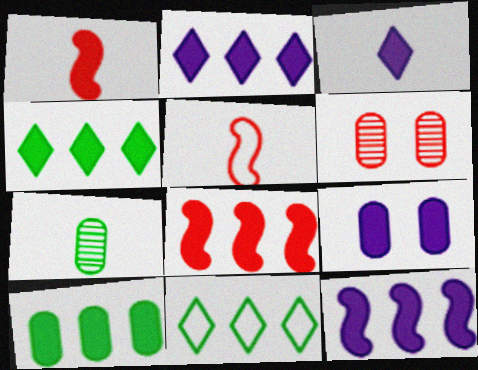[[1, 4, 9], 
[2, 8, 10], 
[3, 5, 7], 
[3, 9, 12]]